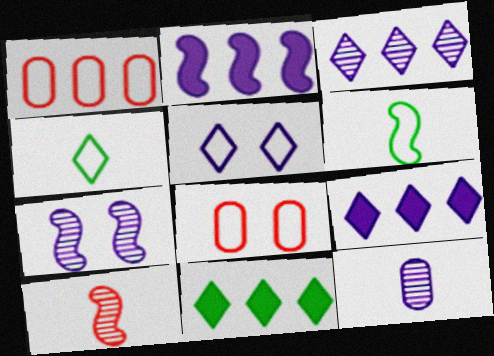[[1, 5, 6], 
[2, 5, 12], 
[3, 7, 12]]